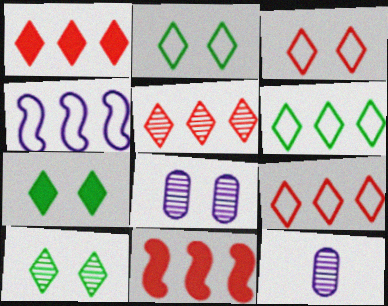[[1, 5, 9], 
[2, 7, 10], 
[2, 11, 12]]